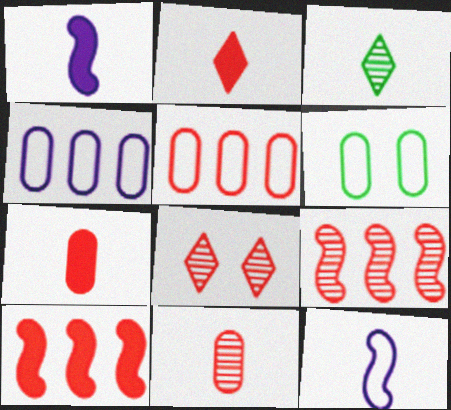[[3, 7, 12], 
[8, 9, 11]]